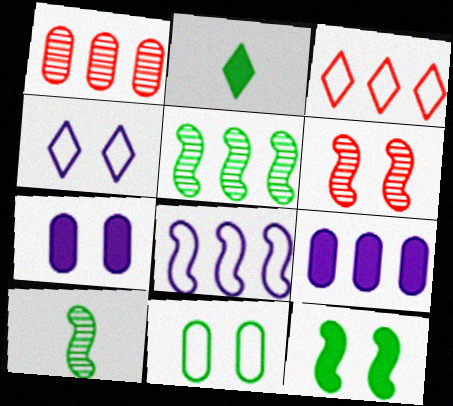[[2, 5, 11], 
[3, 5, 9], 
[3, 7, 10]]